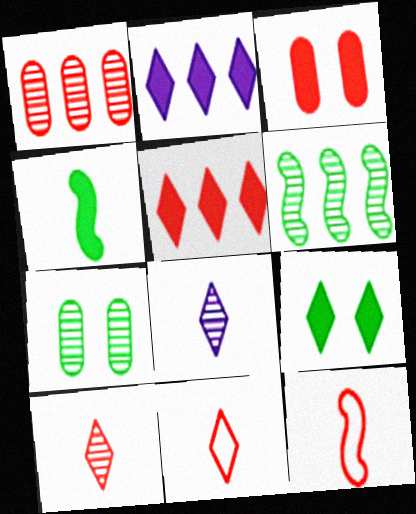[[2, 3, 4], 
[2, 7, 12]]